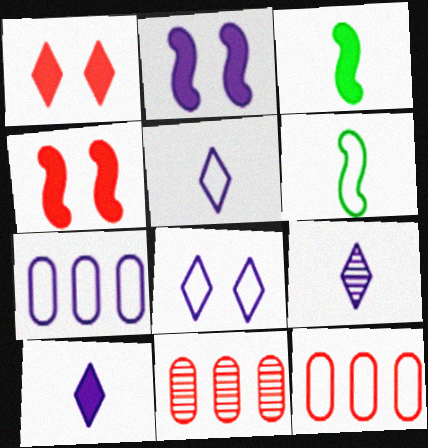[[2, 7, 9], 
[3, 8, 11], 
[5, 9, 10], 
[6, 8, 12]]